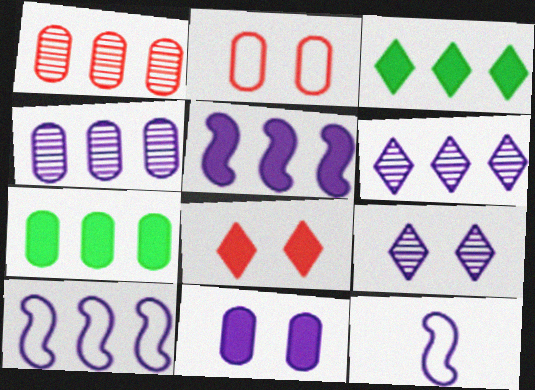[[1, 3, 10], 
[6, 11, 12]]